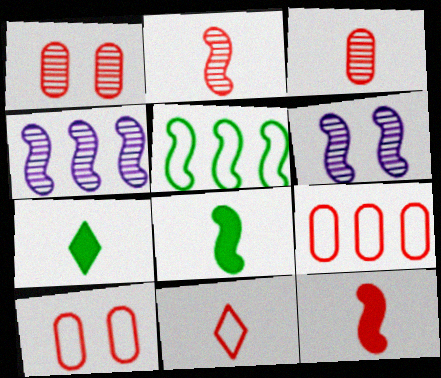[[3, 11, 12], 
[4, 7, 10], 
[5, 6, 12], 
[6, 7, 9]]